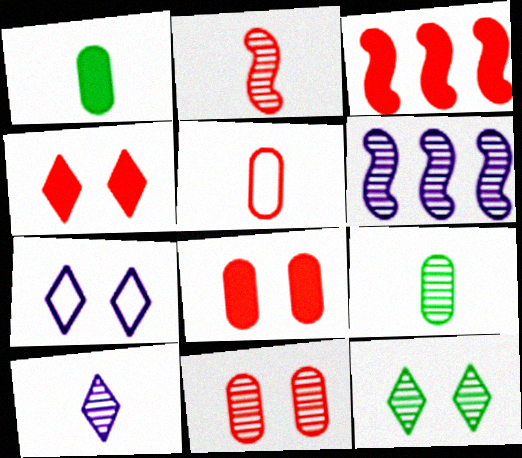[[2, 9, 10], 
[3, 7, 9], 
[4, 7, 12]]